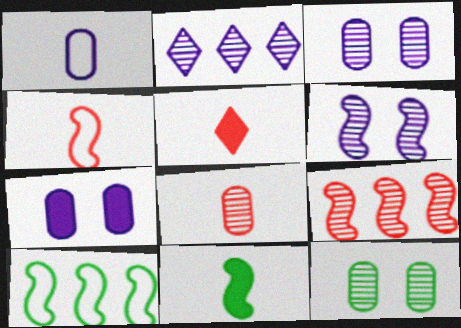[[3, 5, 10], 
[4, 5, 8]]